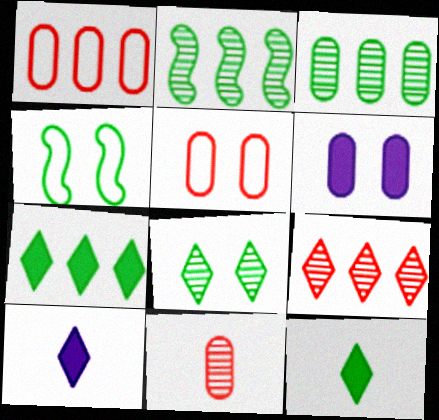[[2, 5, 10], 
[3, 4, 12]]